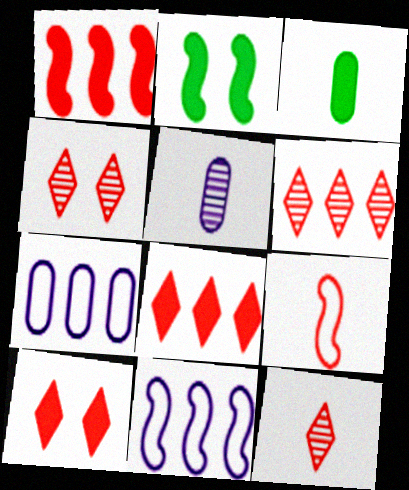[[2, 7, 12], 
[3, 4, 11], 
[4, 6, 12]]